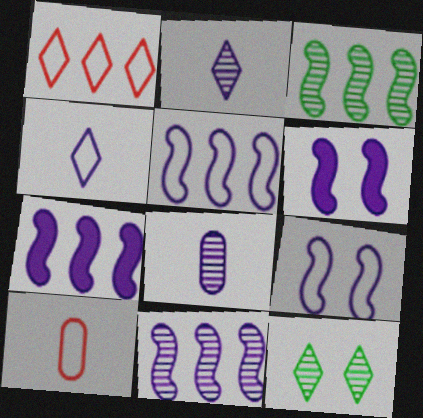[[5, 7, 11], 
[7, 10, 12]]